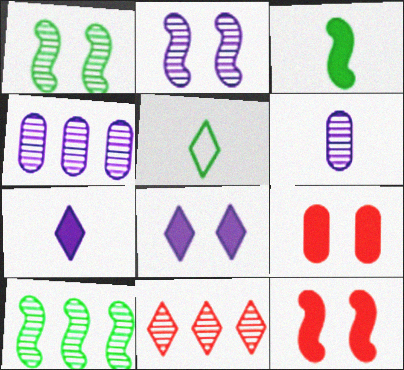[[1, 6, 11], 
[4, 5, 12], 
[4, 10, 11], 
[5, 8, 11]]